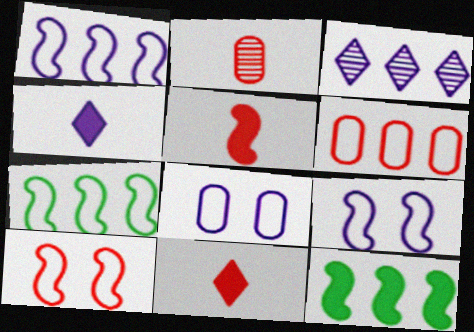[[3, 6, 12]]